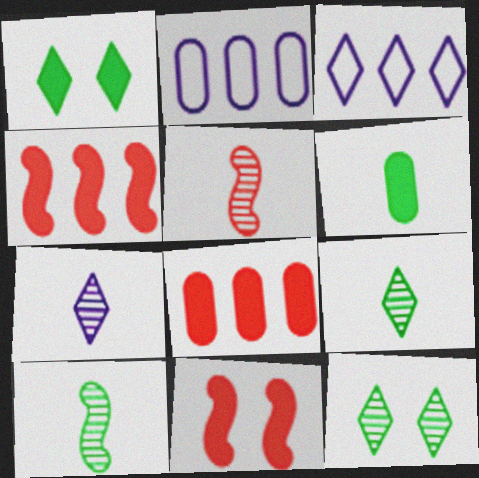[[1, 2, 5], 
[2, 9, 11]]